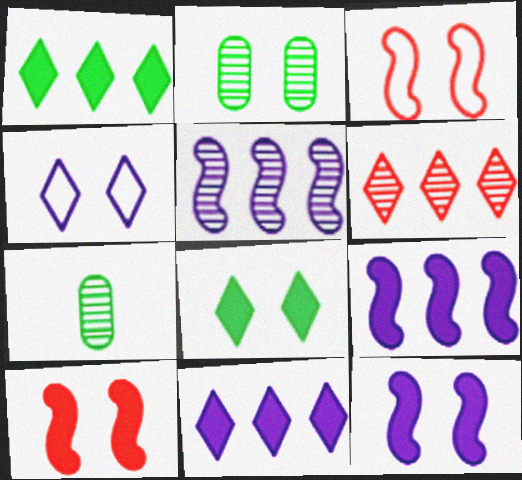[[2, 4, 10], 
[3, 7, 11]]